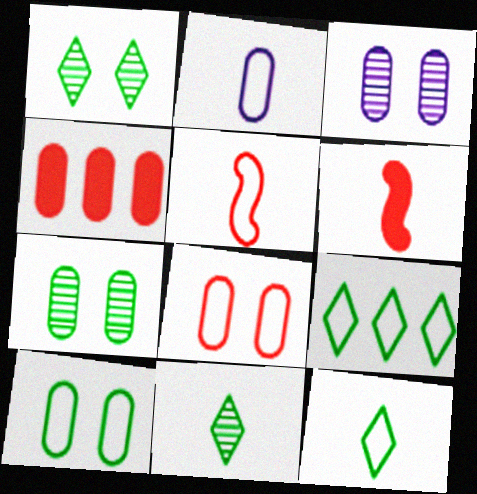[[2, 4, 7], 
[2, 5, 12], 
[2, 6, 11], 
[3, 6, 9]]